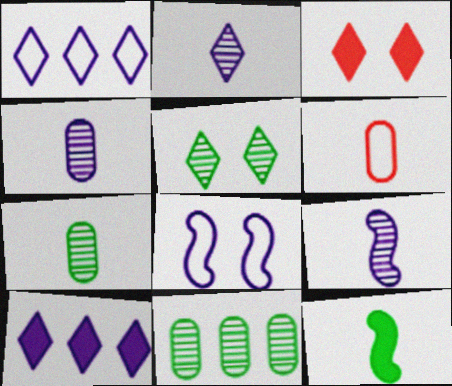[[2, 4, 9], 
[2, 6, 12], 
[4, 8, 10]]